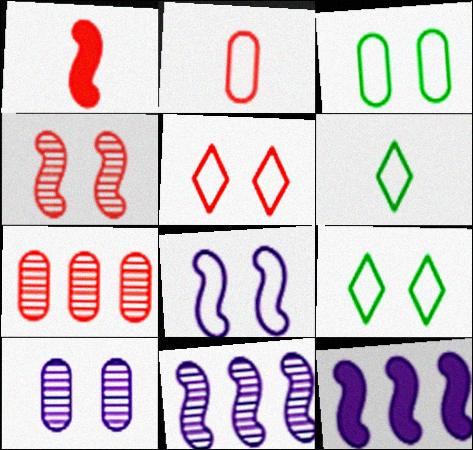[[1, 5, 7], 
[3, 5, 8]]